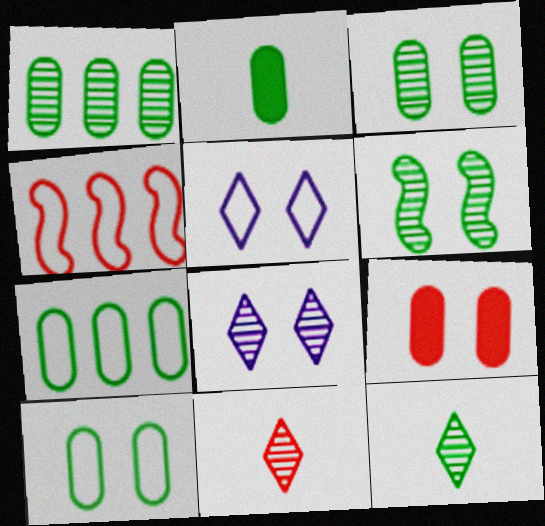[[1, 2, 10], 
[1, 6, 12], 
[2, 3, 7], 
[2, 4, 8], 
[4, 9, 11], 
[5, 6, 9]]